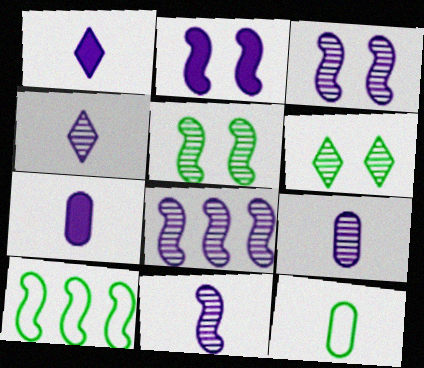[[3, 8, 11], 
[4, 9, 11]]